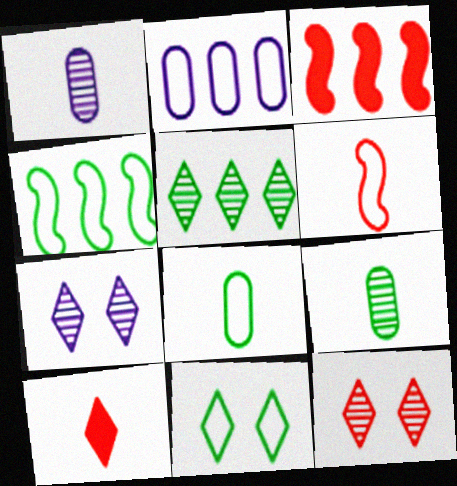[[1, 3, 11], 
[2, 3, 5], 
[2, 6, 11], 
[3, 7, 8], 
[4, 8, 11]]